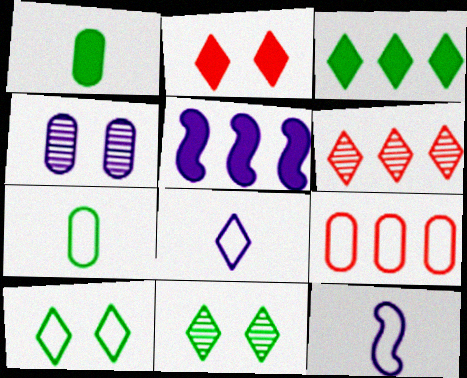[[1, 2, 5], 
[1, 4, 9], 
[4, 5, 8], 
[9, 10, 12]]